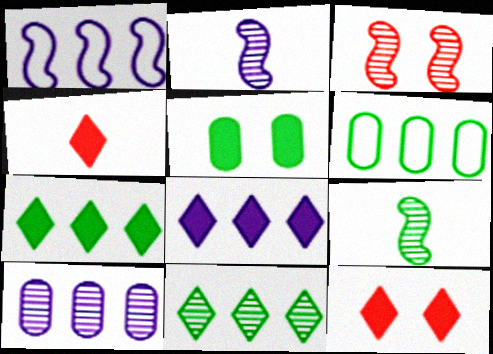[[1, 8, 10], 
[2, 6, 12]]